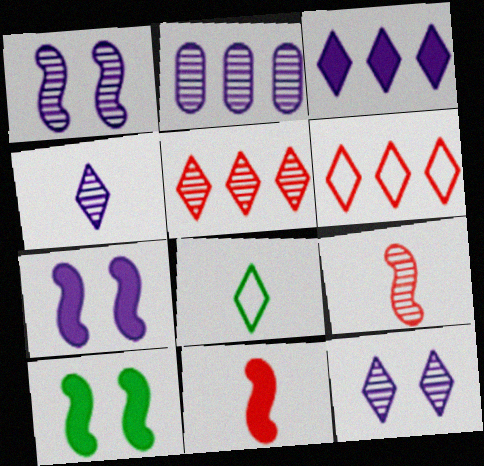[[1, 2, 4]]